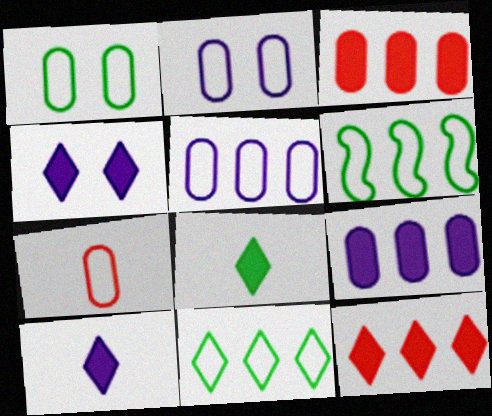[[1, 5, 7], 
[4, 8, 12]]